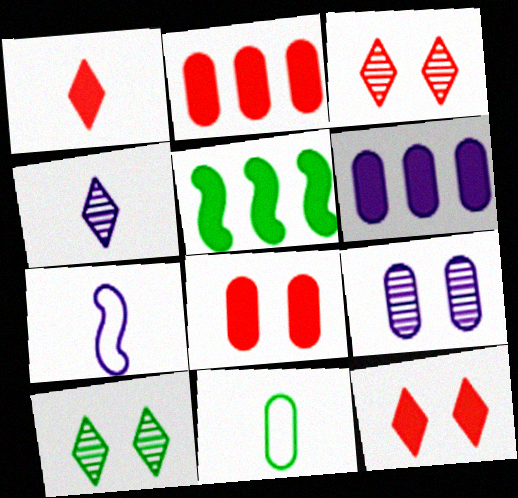[[2, 7, 10], 
[2, 9, 11], 
[5, 10, 11]]